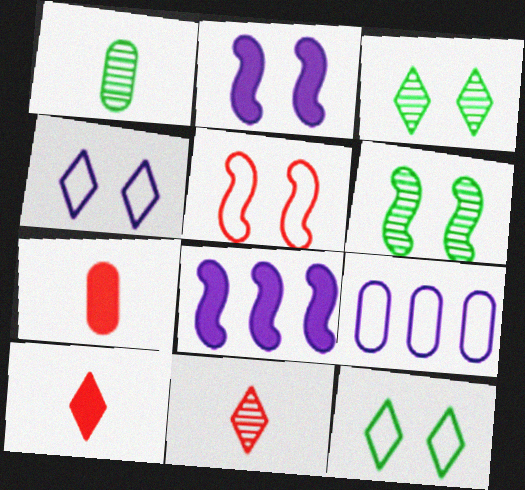[[2, 5, 6], 
[6, 9, 10]]